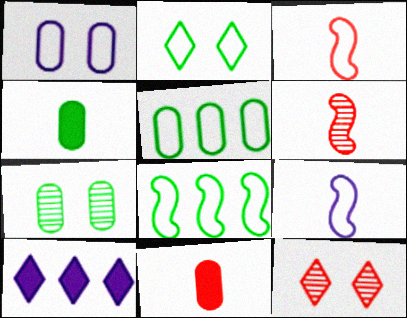[[3, 7, 10], 
[4, 5, 7]]